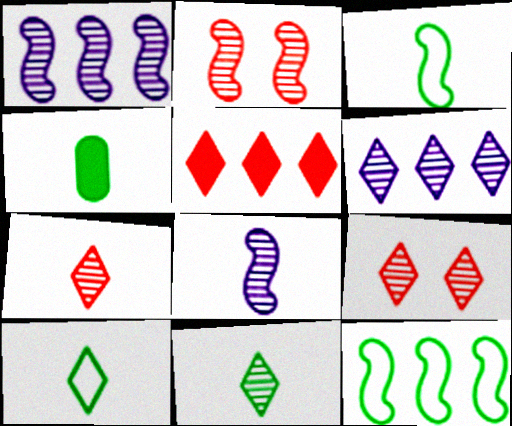[[3, 4, 11], 
[6, 9, 11]]